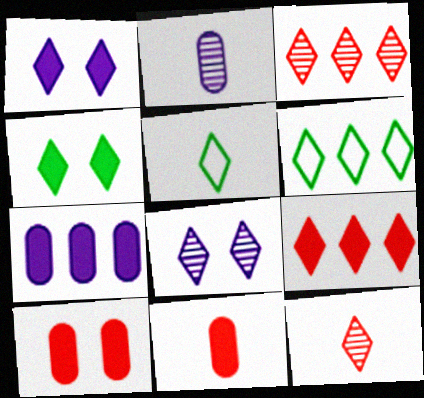[[1, 3, 5], 
[1, 6, 12], 
[5, 8, 9]]